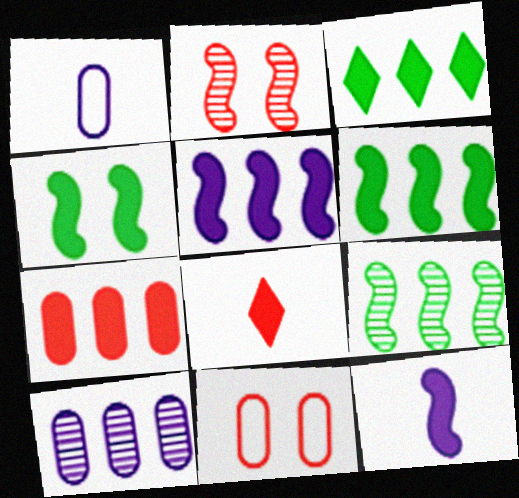[[1, 2, 3], 
[3, 5, 7]]